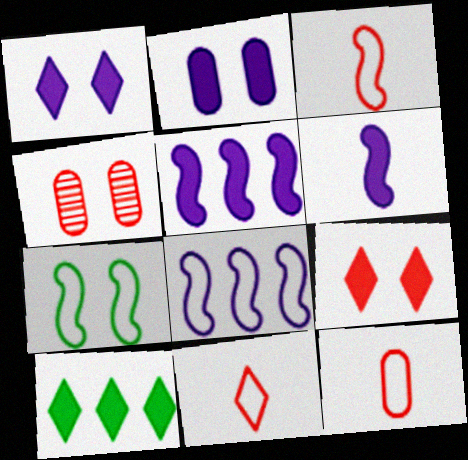[[1, 4, 7], 
[3, 7, 8], 
[3, 11, 12]]